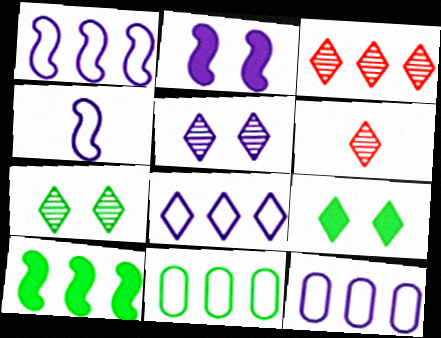[[1, 8, 12], 
[2, 6, 11], 
[3, 10, 12], 
[6, 8, 9]]